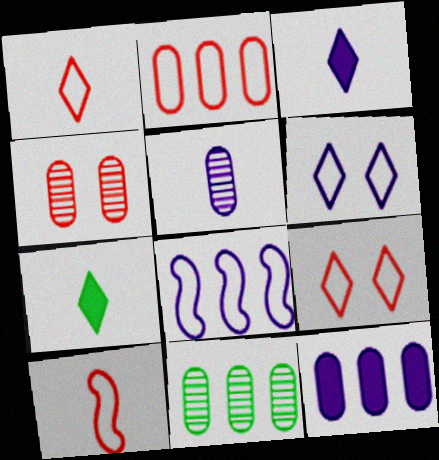[[2, 9, 10], 
[2, 11, 12], 
[4, 5, 11], 
[4, 7, 8], 
[5, 7, 10]]